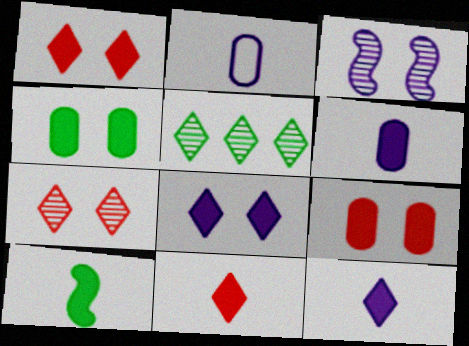[[6, 10, 11]]